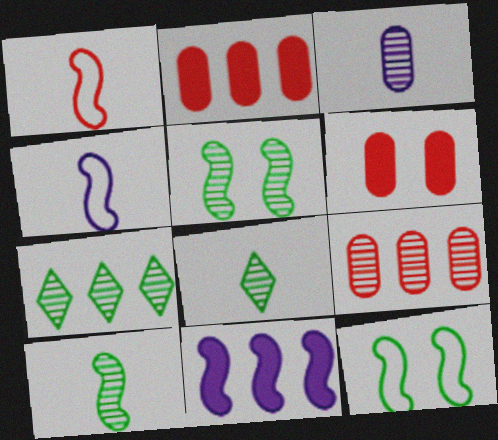[[1, 5, 11], 
[4, 6, 7]]